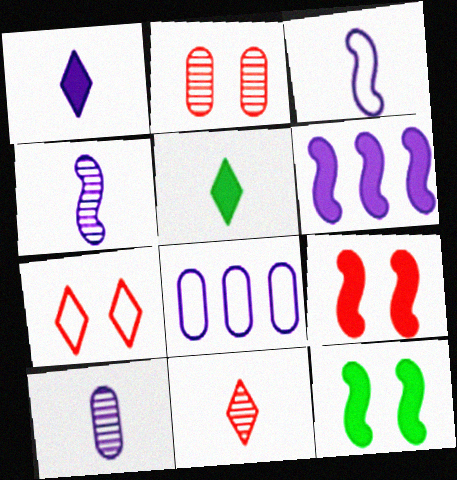[[1, 3, 10], 
[2, 7, 9], 
[8, 11, 12]]